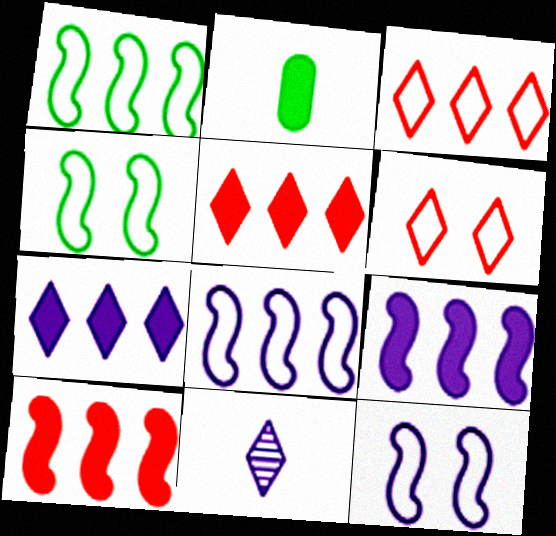[]